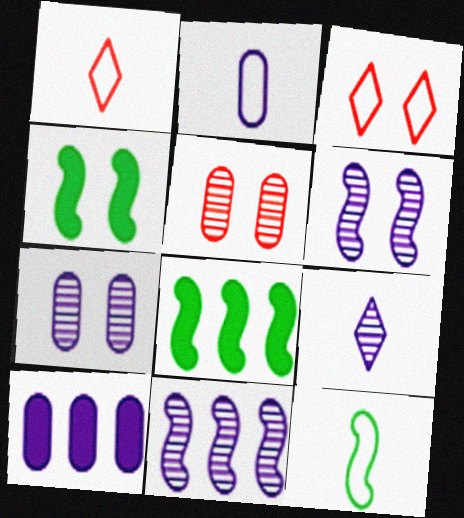[[1, 2, 12], 
[1, 7, 8], 
[2, 7, 10], 
[3, 4, 7], 
[7, 9, 11]]